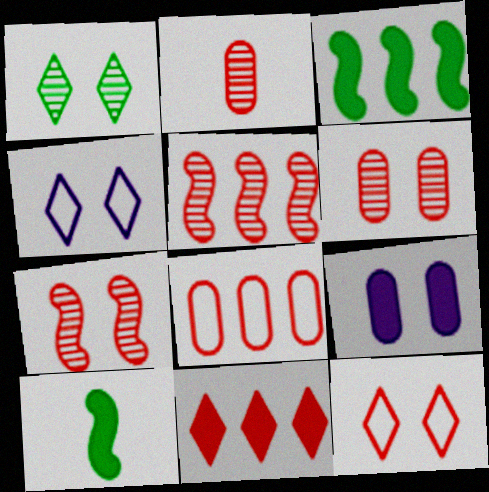[[2, 3, 4], 
[5, 8, 11], 
[9, 10, 11]]